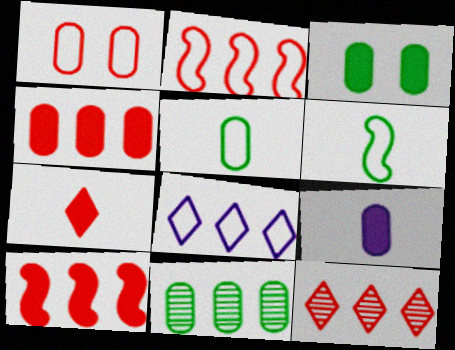[[1, 6, 8], 
[1, 9, 11], 
[2, 4, 12], 
[3, 4, 9], 
[3, 5, 11], 
[8, 10, 11]]